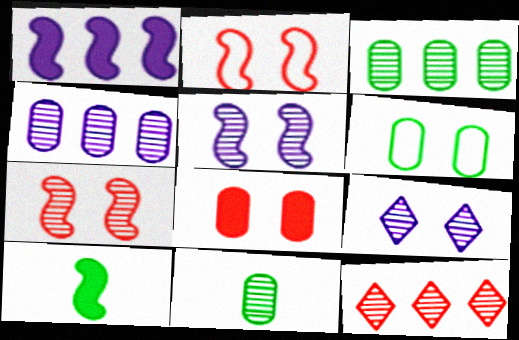[[5, 11, 12]]